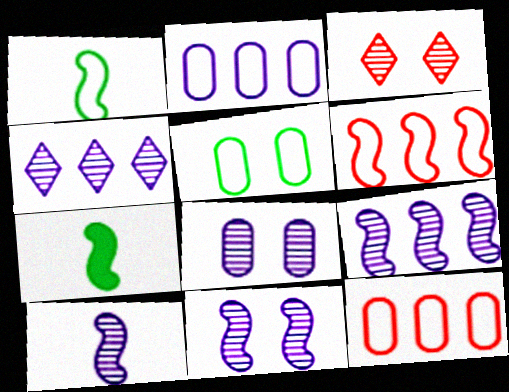[[2, 3, 7], 
[4, 8, 10], 
[6, 7, 11], 
[9, 10, 11]]